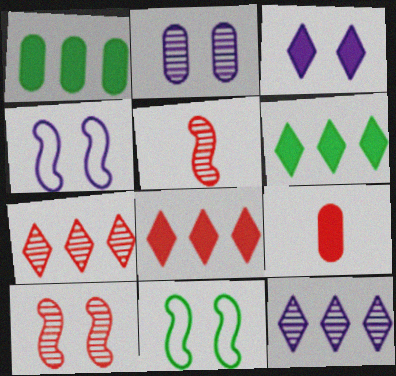[[2, 3, 4], 
[9, 11, 12]]